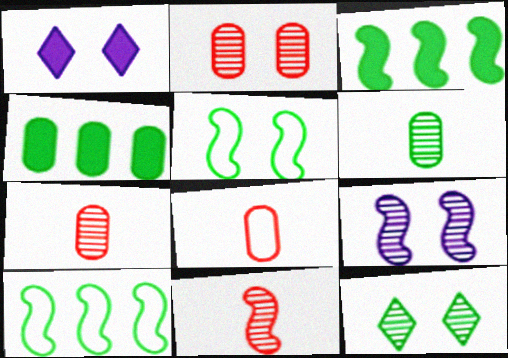[[1, 2, 5], 
[1, 7, 10], 
[2, 9, 12]]